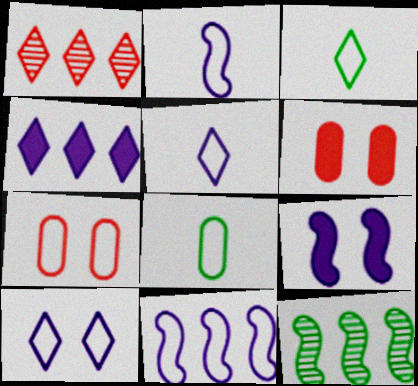[[1, 8, 9], 
[3, 7, 11], 
[5, 6, 12]]